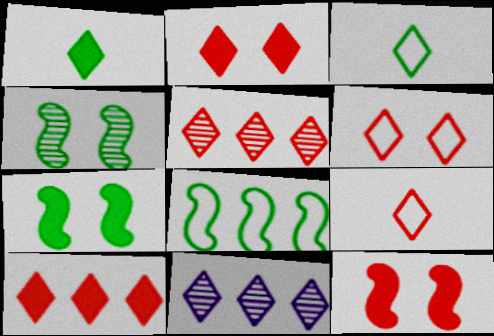[[1, 6, 11], 
[2, 3, 11], 
[2, 5, 9]]